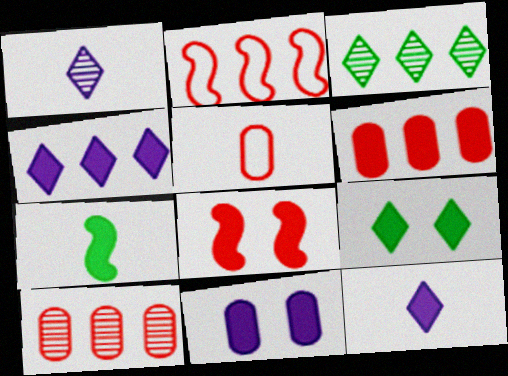[[1, 5, 7], 
[8, 9, 11]]